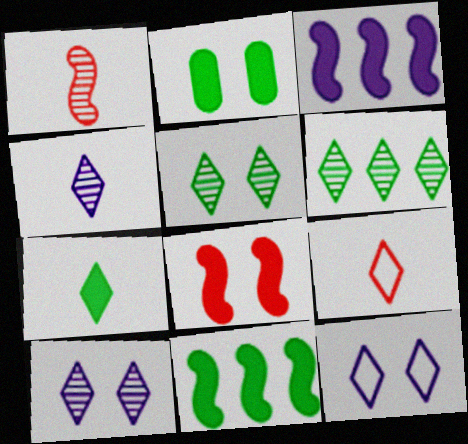[[2, 7, 11], 
[4, 7, 9]]